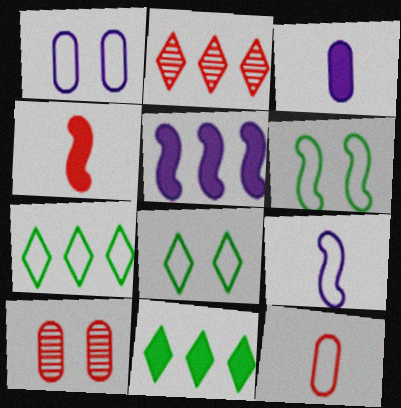[[2, 3, 6], 
[9, 10, 11]]